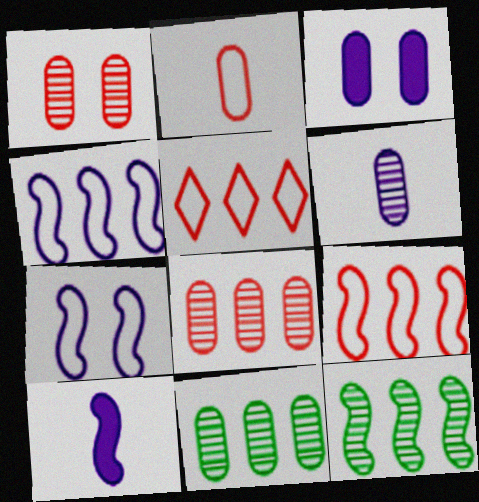[[1, 6, 11], 
[2, 3, 11]]